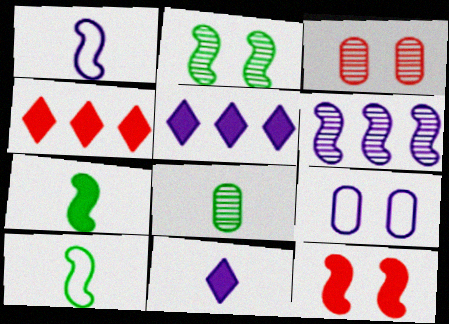[[3, 5, 10], 
[6, 9, 11], 
[6, 10, 12]]